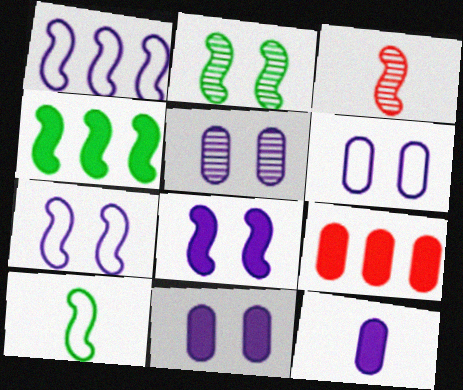[[2, 4, 10], 
[3, 4, 7], 
[5, 6, 11]]